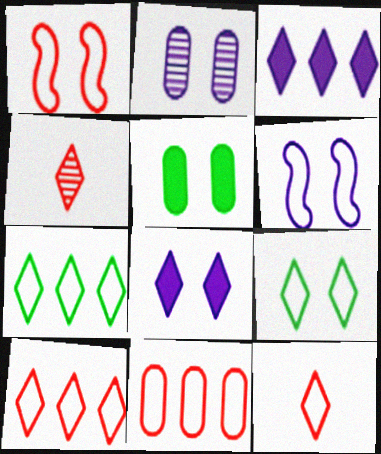[[1, 11, 12], 
[2, 6, 8], 
[3, 4, 9], 
[4, 7, 8]]